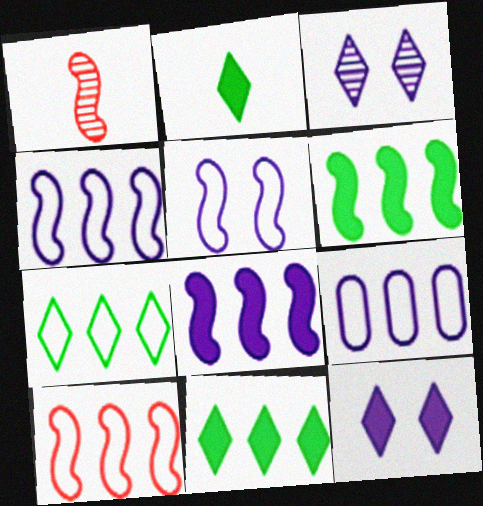[[1, 5, 6], 
[7, 9, 10]]